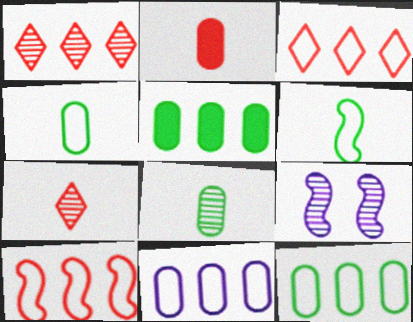[[1, 8, 9]]